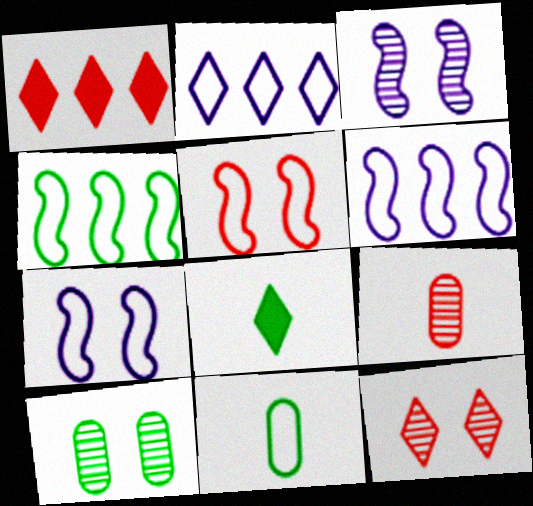[[1, 3, 11], 
[1, 5, 9], 
[2, 5, 11], 
[2, 8, 12], 
[3, 10, 12], 
[4, 8, 10]]